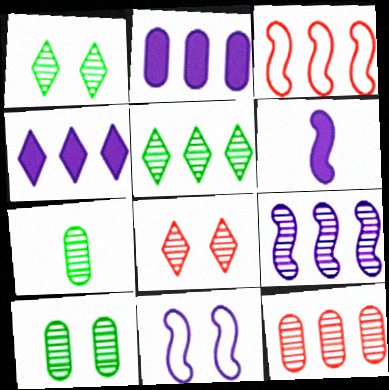[[2, 3, 5], 
[5, 9, 12], 
[6, 9, 11], 
[7, 8, 9]]